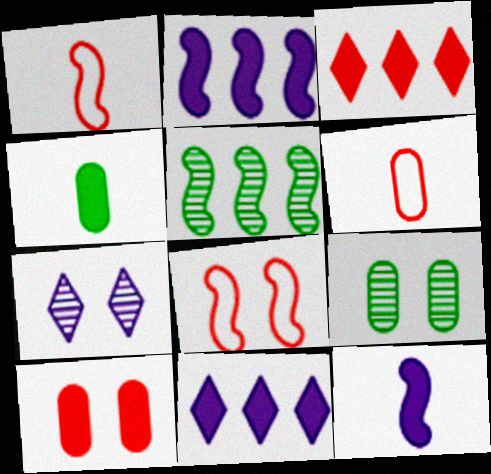[[1, 9, 11], 
[5, 8, 12]]